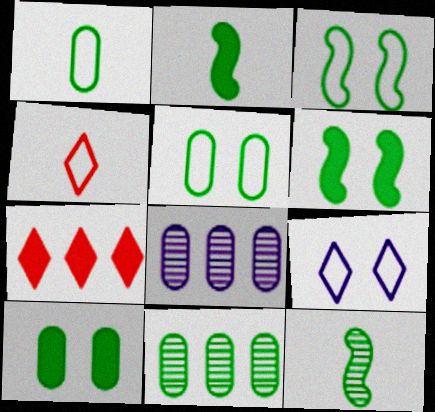[[1, 10, 11], 
[4, 6, 8]]